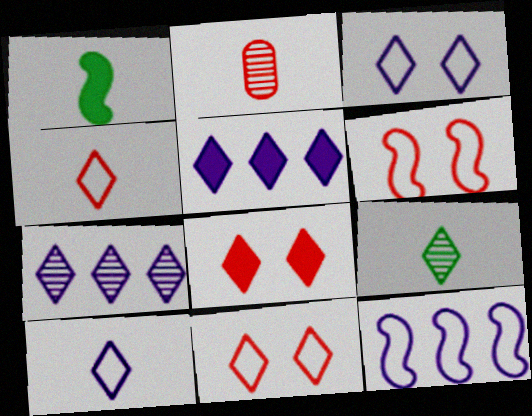[[1, 2, 10], 
[5, 9, 11]]